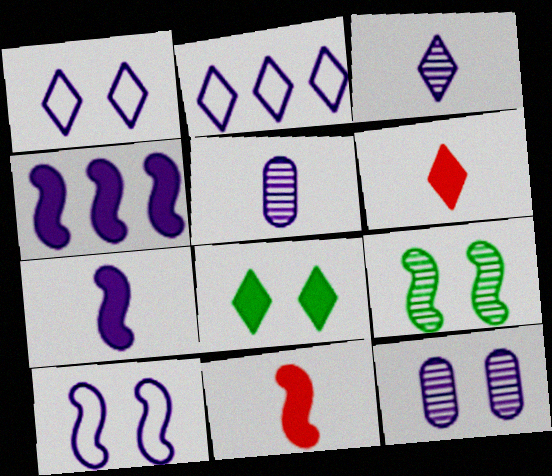[[1, 4, 5], 
[2, 7, 12]]